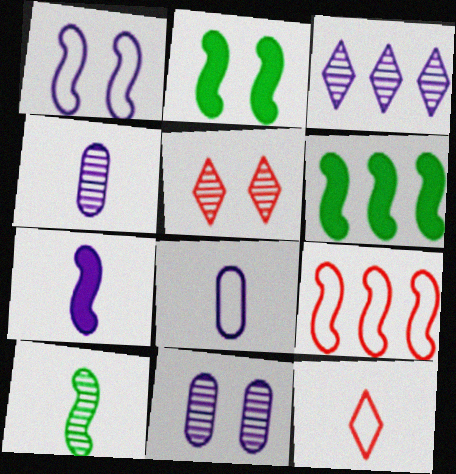[[5, 6, 8], 
[6, 11, 12]]